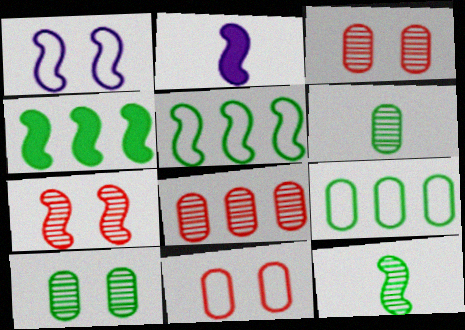[[2, 5, 7]]